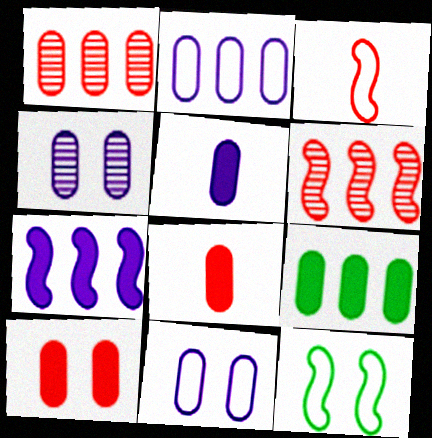[[1, 2, 9], 
[2, 4, 5], 
[5, 9, 10]]